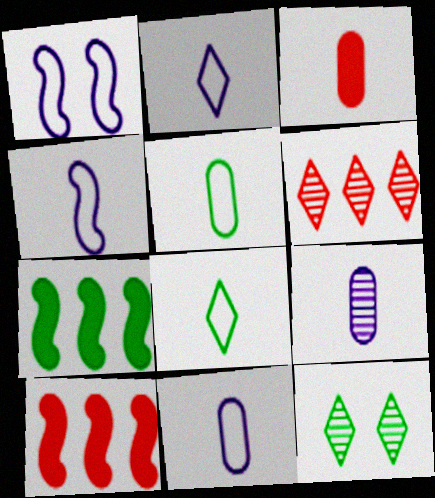[[2, 4, 11], 
[3, 5, 9], 
[5, 7, 12], 
[10, 11, 12]]